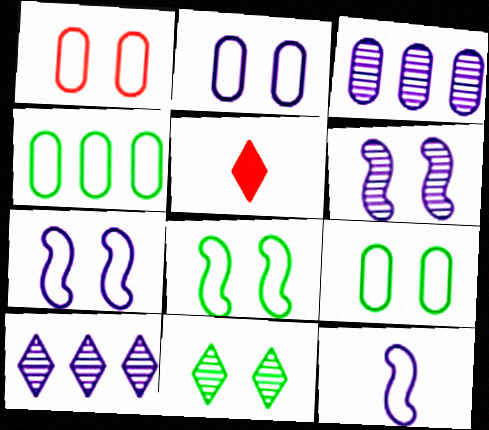[[1, 2, 9], 
[3, 5, 8], 
[4, 5, 6]]